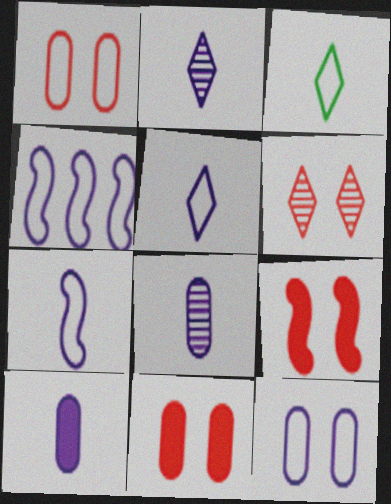[[1, 3, 4], 
[1, 6, 9], 
[2, 7, 10], 
[4, 5, 12]]